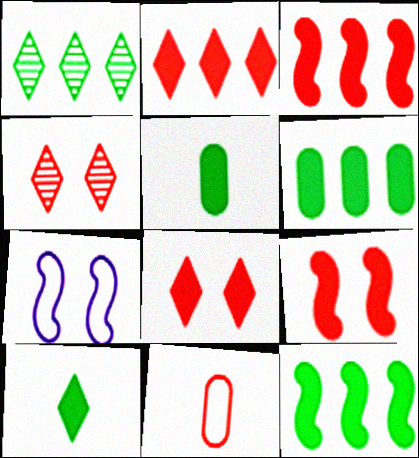[[3, 4, 11]]